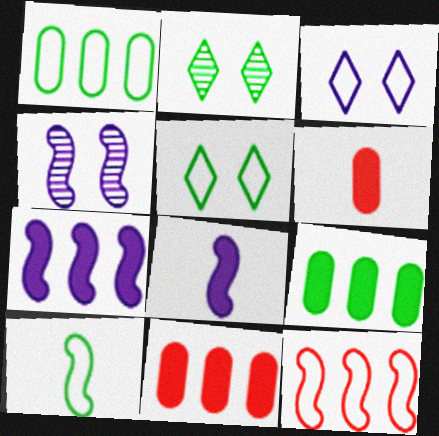[[1, 5, 10], 
[2, 9, 10]]